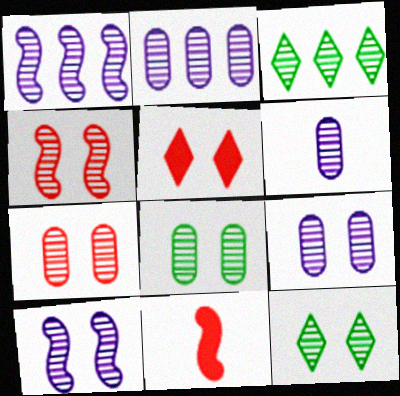[[2, 6, 9], 
[3, 4, 6], 
[4, 9, 12], 
[7, 8, 9], 
[7, 10, 12]]